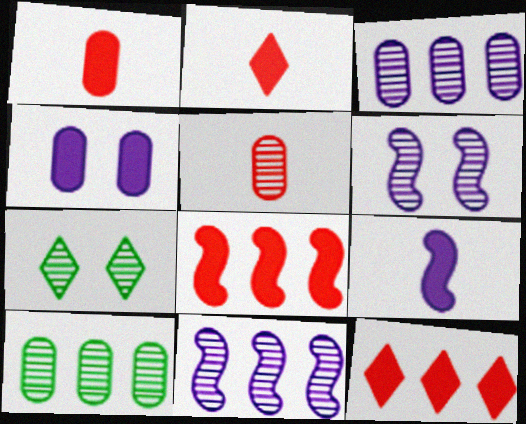[[5, 7, 11]]